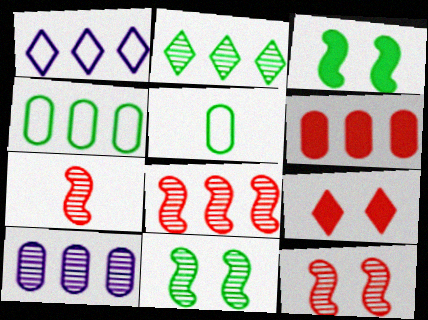[[2, 3, 5], 
[2, 8, 10], 
[4, 6, 10], 
[7, 8, 12]]